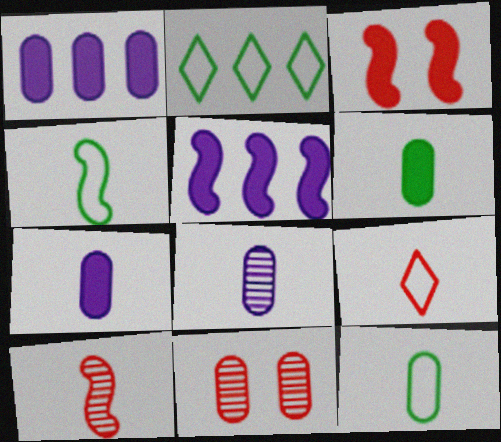[[1, 11, 12], 
[2, 3, 8]]